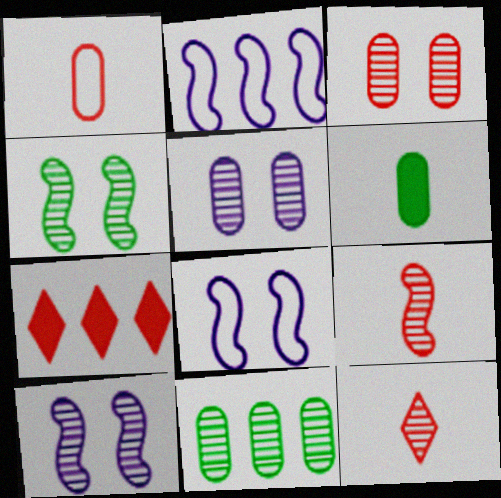[[2, 7, 11], 
[10, 11, 12]]